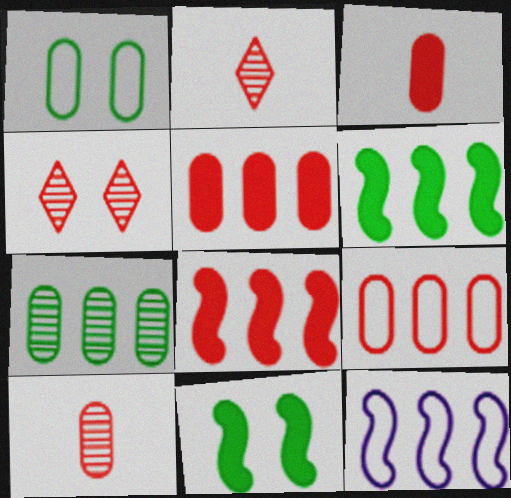[]